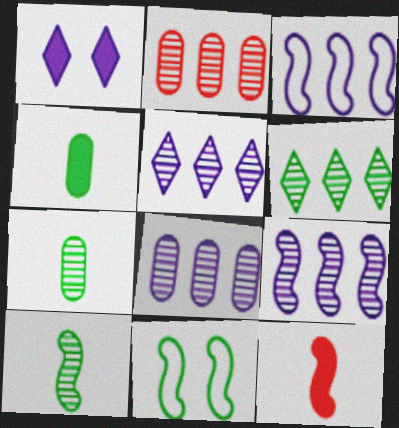[[2, 6, 9], 
[4, 6, 11], 
[5, 8, 9], 
[9, 11, 12]]